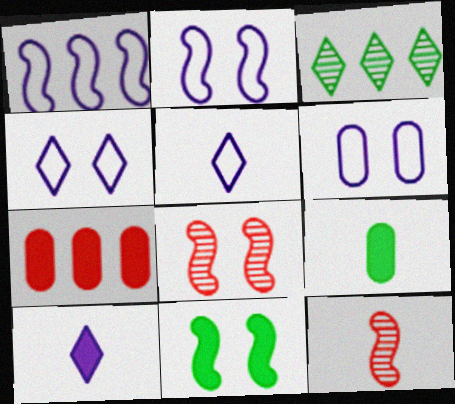[[1, 3, 7], 
[1, 5, 6], 
[1, 11, 12], 
[2, 4, 6], 
[2, 8, 11], 
[5, 9, 12], 
[7, 10, 11]]